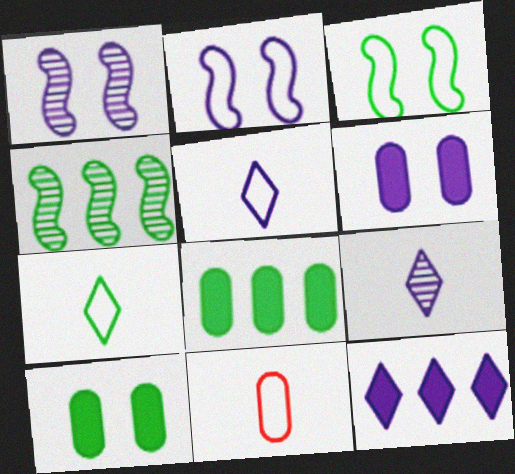[[4, 7, 10]]